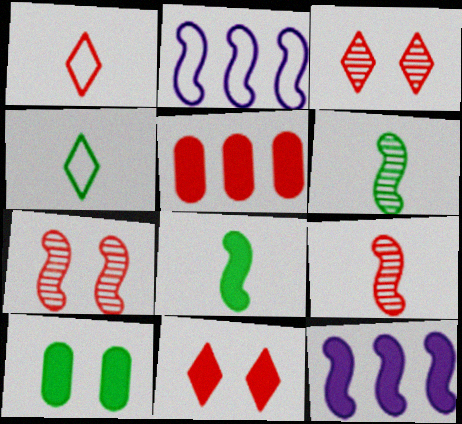[[1, 5, 7], 
[2, 7, 8]]